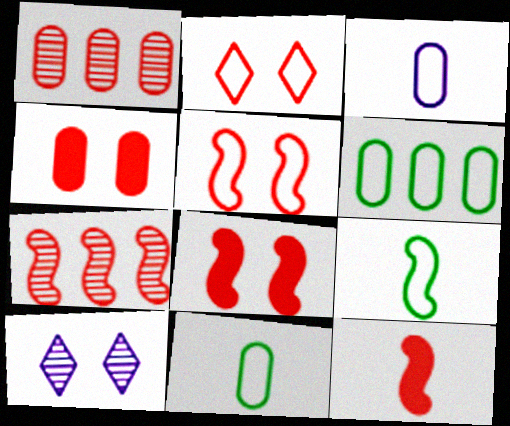[[1, 2, 12], 
[5, 7, 12], 
[6, 10, 12]]